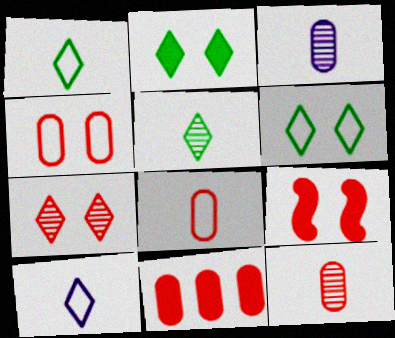[[4, 7, 9], 
[4, 11, 12]]